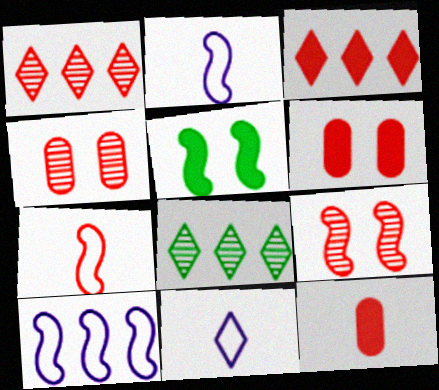[[1, 6, 7], 
[2, 6, 8], 
[3, 4, 7]]